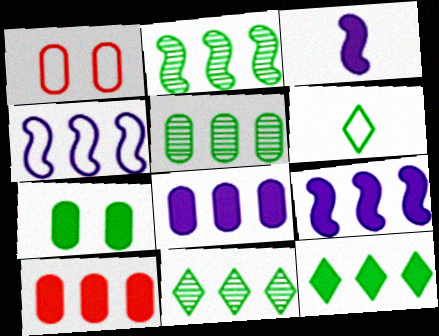[[1, 3, 11], 
[1, 4, 6], 
[2, 5, 11], 
[2, 6, 7], 
[4, 10, 11], 
[9, 10, 12]]